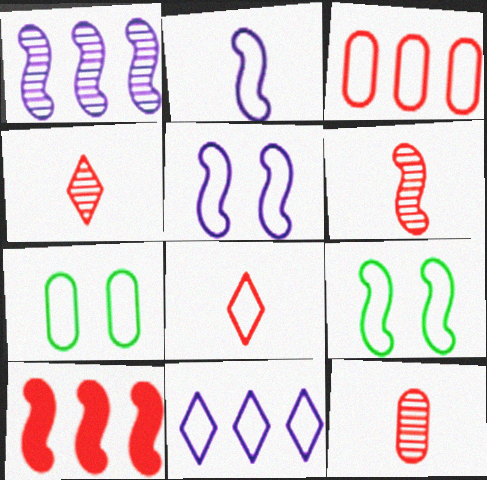[[4, 6, 12]]